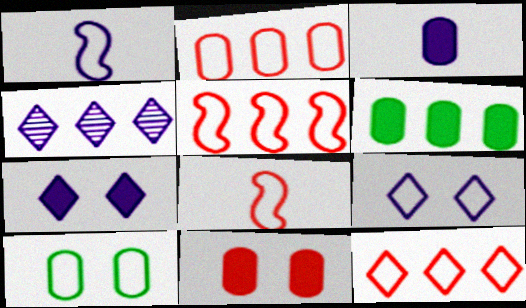[[1, 10, 12], 
[2, 5, 12], 
[3, 6, 11], 
[4, 5, 6]]